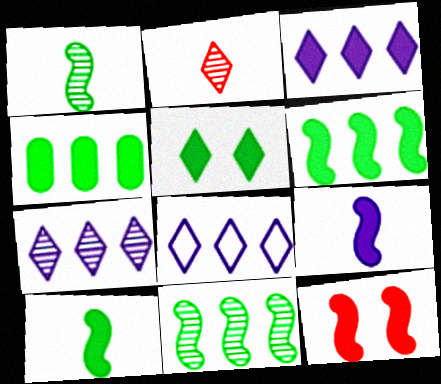[[2, 5, 8], 
[3, 7, 8], 
[4, 5, 10], 
[6, 9, 12]]